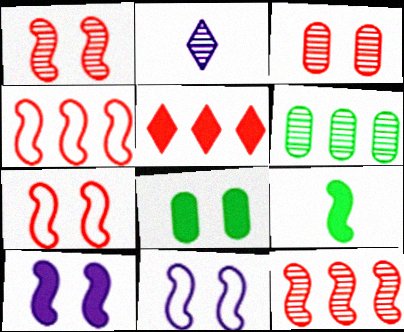[[1, 2, 6], 
[2, 4, 8], 
[9, 11, 12]]